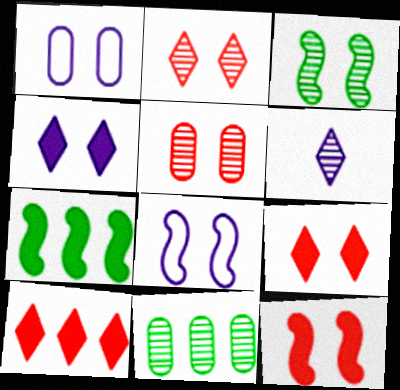[[1, 3, 9], 
[3, 8, 12]]